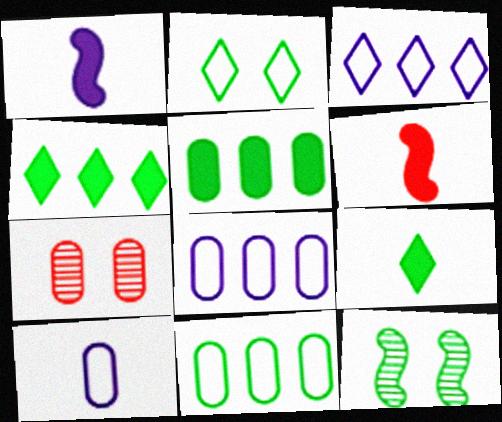[[5, 7, 10], 
[9, 11, 12]]